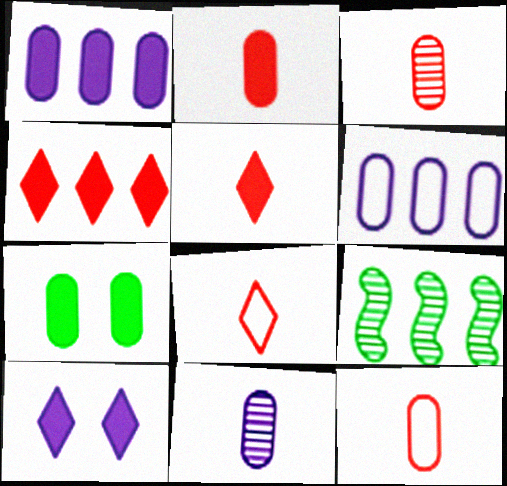[[1, 2, 7], 
[2, 3, 12], 
[3, 6, 7], 
[4, 6, 9], 
[9, 10, 12]]